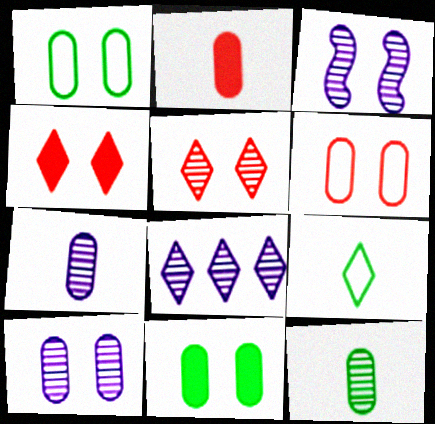[[1, 3, 4], 
[3, 7, 8], 
[4, 8, 9], 
[6, 10, 11]]